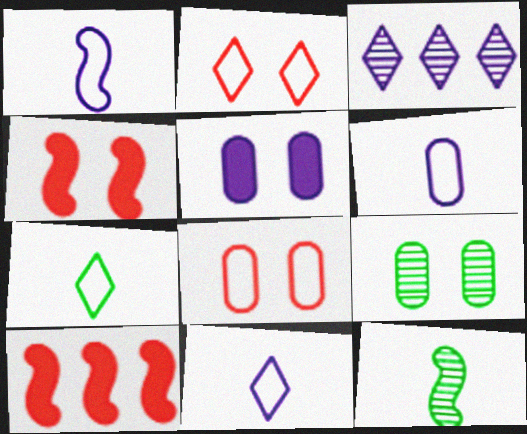[[1, 3, 5], 
[1, 6, 11], 
[5, 8, 9], 
[9, 10, 11]]